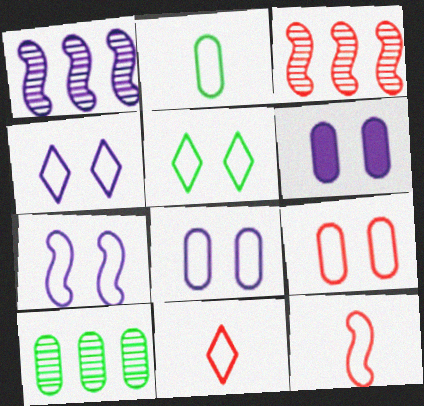[[4, 7, 8], 
[5, 7, 9]]